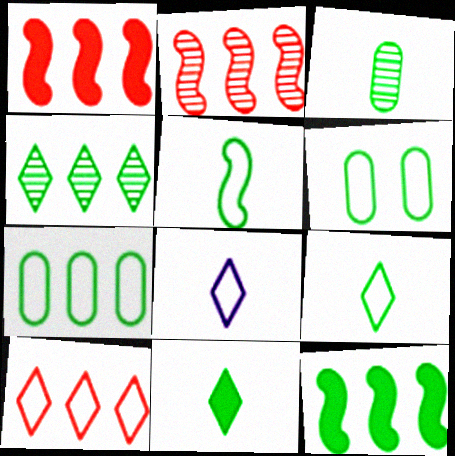[[3, 5, 11], 
[4, 7, 12]]